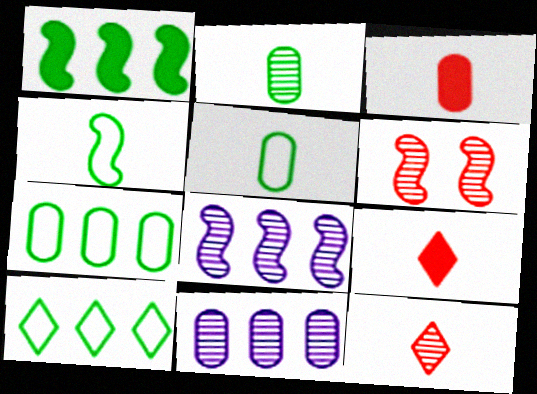[]